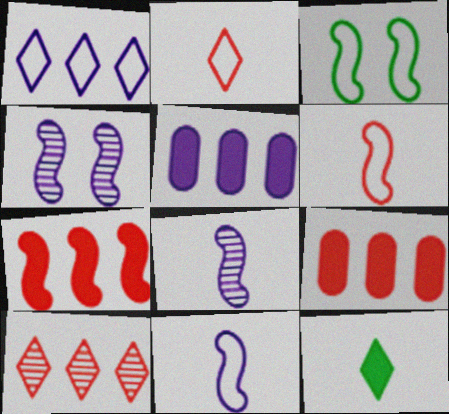[[3, 7, 8]]